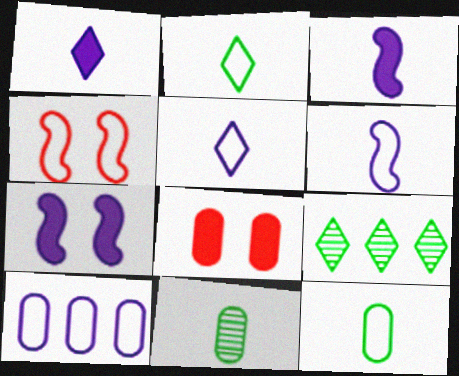[[2, 4, 10], 
[6, 8, 9], 
[8, 10, 11]]